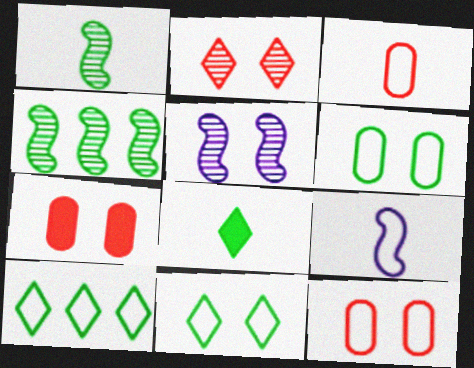[[4, 6, 8], 
[5, 7, 11], 
[9, 10, 12]]